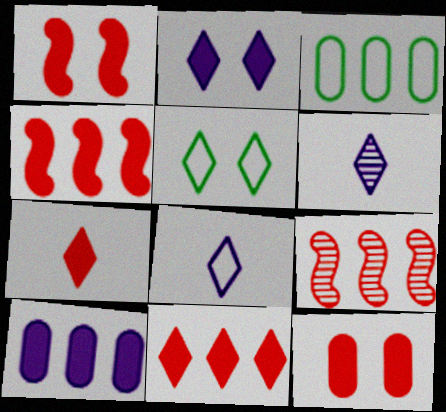[[1, 3, 6], 
[4, 7, 12], 
[5, 6, 11]]